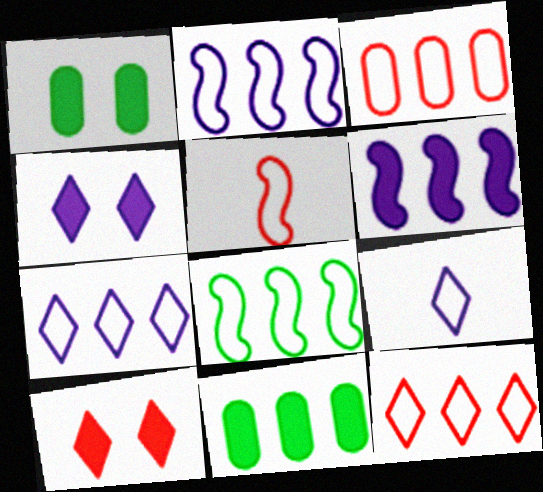[[3, 7, 8]]